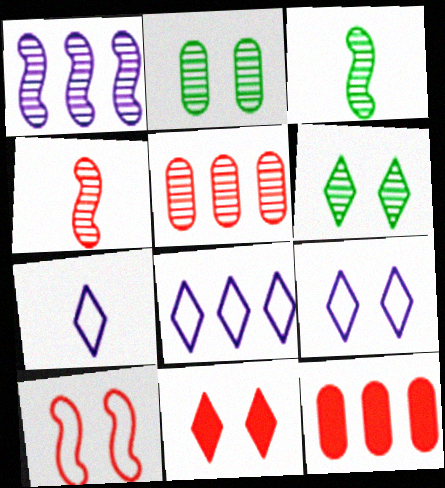[[3, 9, 12], 
[6, 9, 11], 
[7, 8, 9]]